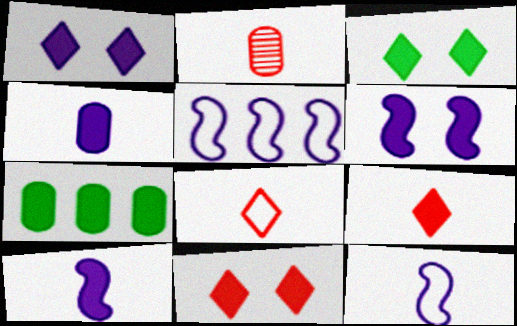[[1, 3, 11], 
[2, 3, 5], 
[6, 7, 9], 
[7, 10, 11]]